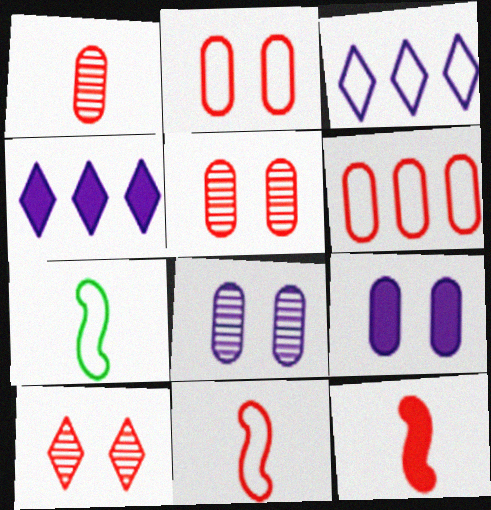[[2, 3, 7], 
[4, 5, 7], 
[6, 10, 12]]